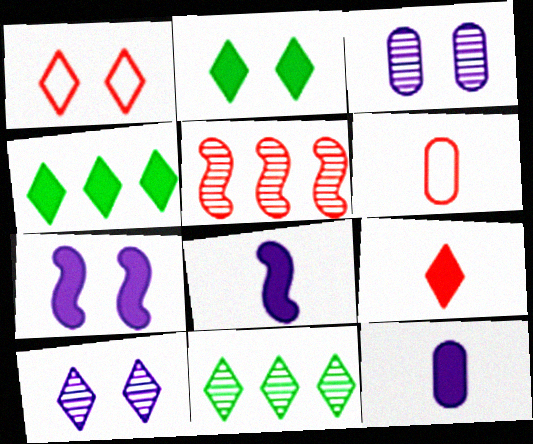[[1, 2, 10], 
[6, 7, 11]]